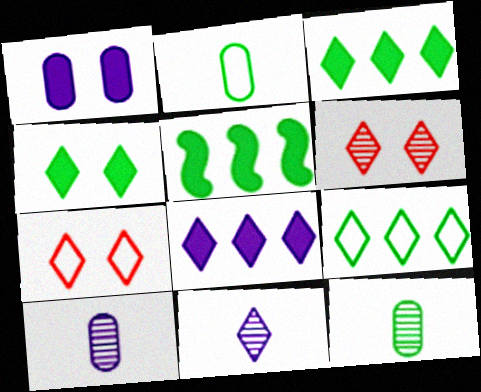[[3, 7, 11], 
[5, 7, 10]]